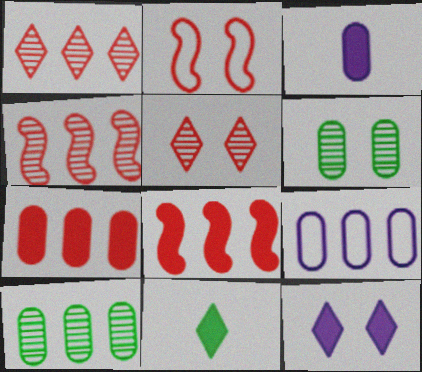[[2, 6, 12], 
[7, 9, 10]]